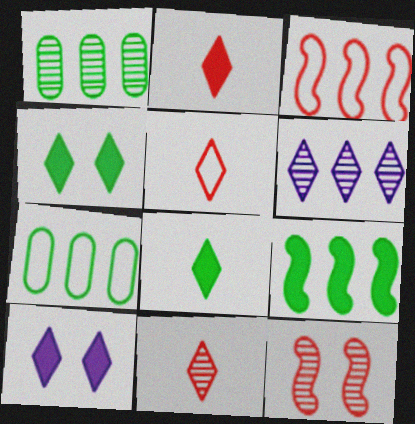[[2, 5, 11], 
[4, 5, 6]]